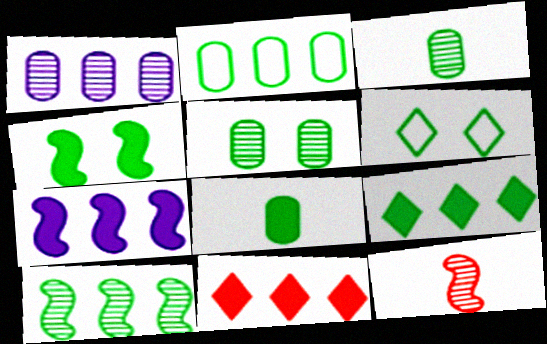[[2, 5, 8], 
[2, 9, 10], 
[4, 5, 6], 
[4, 8, 9], 
[6, 8, 10]]